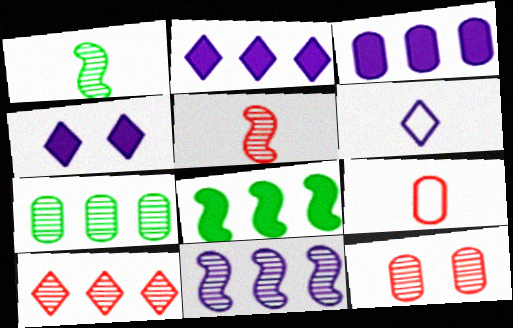[[5, 10, 12], 
[6, 8, 12], 
[7, 10, 11]]